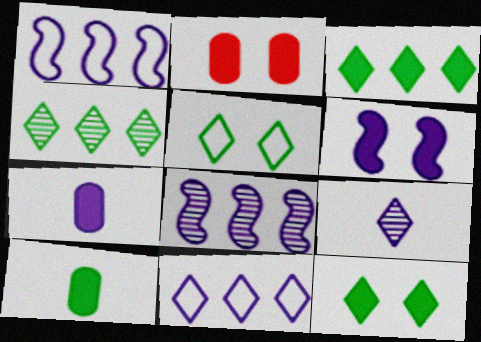[[2, 6, 12]]